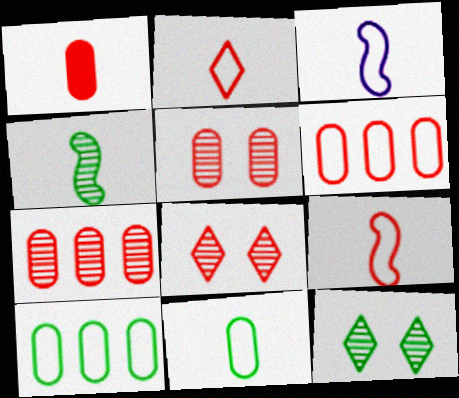[[1, 5, 6], 
[2, 3, 11]]